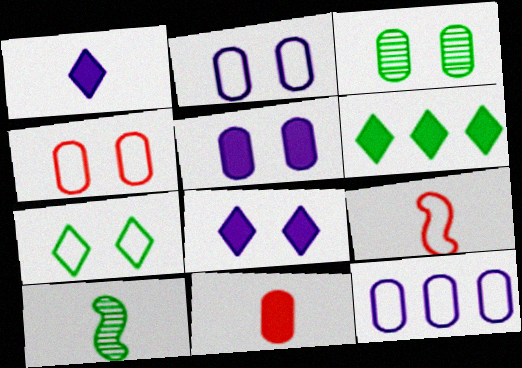[[3, 4, 5], 
[3, 11, 12], 
[7, 9, 12]]